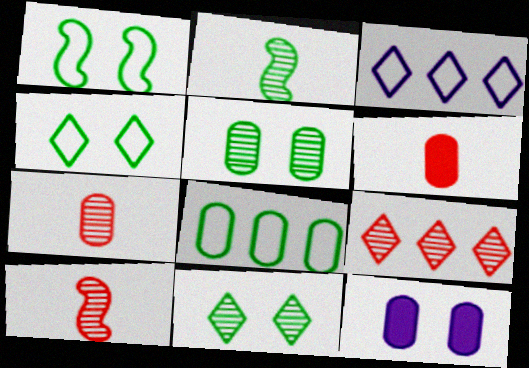[[7, 8, 12]]